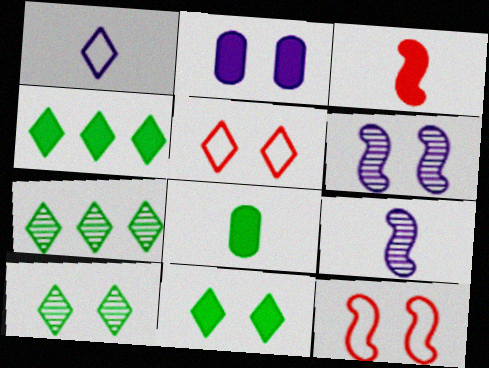[[2, 3, 4], 
[2, 10, 12]]